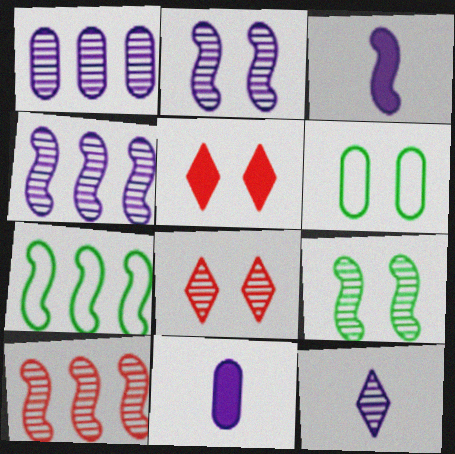[[1, 2, 12], 
[2, 5, 6], 
[7, 8, 11]]